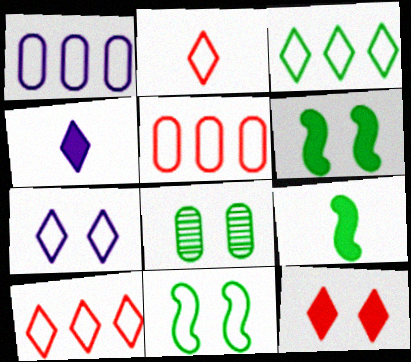[[1, 2, 11], 
[2, 3, 7], 
[3, 8, 9]]